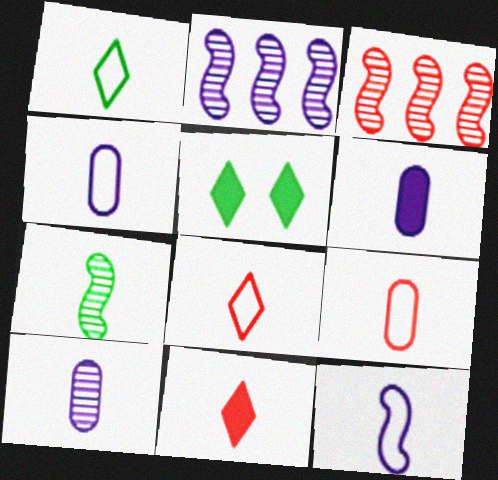[[1, 9, 12], 
[2, 5, 9], 
[3, 4, 5], 
[4, 6, 10], 
[4, 7, 11], 
[6, 7, 8]]